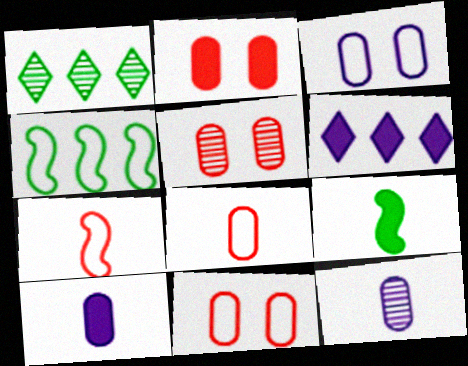[[2, 5, 11], 
[2, 6, 9]]